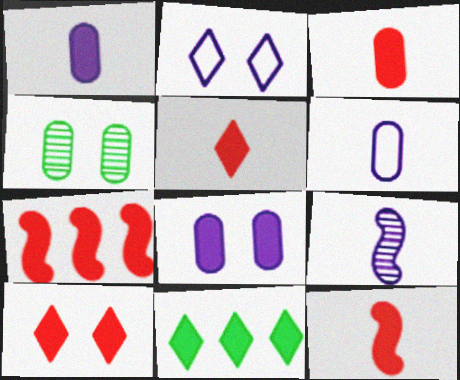[[3, 5, 12], 
[3, 7, 10], 
[8, 11, 12]]